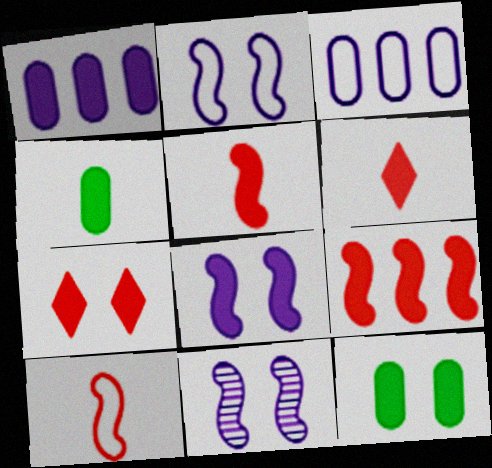[[2, 8, 11], 
[7, 8, 12]]